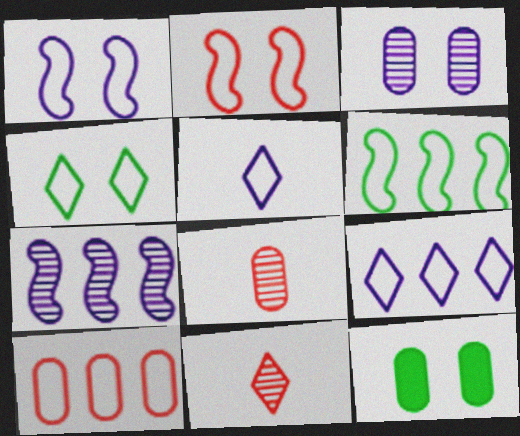[[6, 9, 10]]